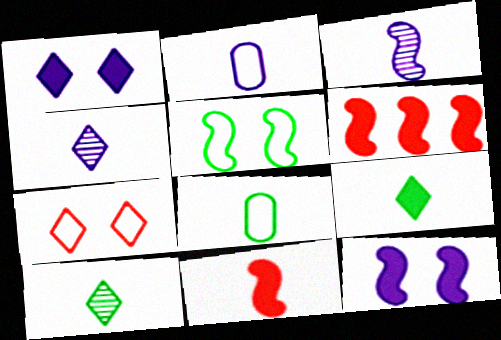[[2, 10, 11], 
[3, 5, 6], 
[4, 8, 11]]